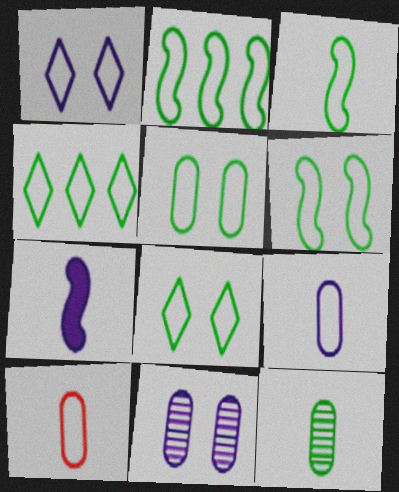[[1, 2, 10], 
[2, 3, 6], 
[3, 4, 5], 
[5, 6, 8]]